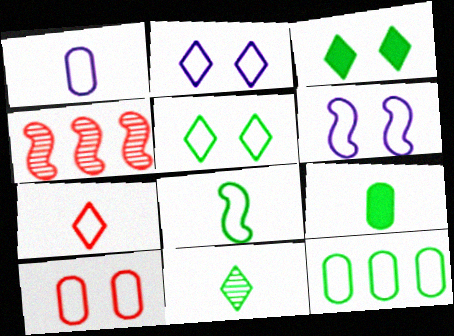[[1, 3, 4], 
[1, 7, 8], 
[1, 10, 12], 
[2, 4, 9], 
[5, 6, 10], 
[5, 8, 12], 
[6, 7, 12], 
[8, 9, 11]]